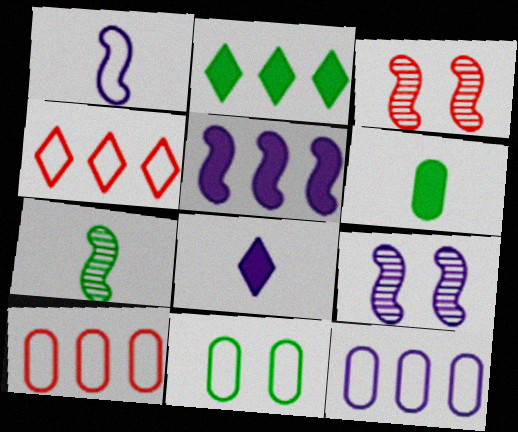[[1, 4, 11], 
[1, 5, 9], 
[2, 7, 11], 
[4, 6, 9], 
[8, 9, 12]]